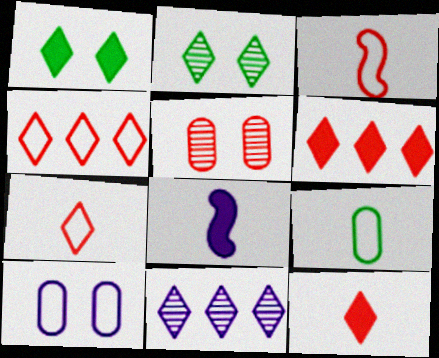[[1, 7, 11], 
[3, 5, 6], 
[8, 10, 11]]